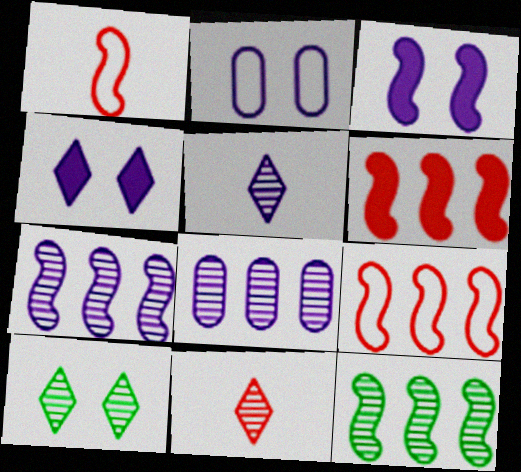[[1, 3, 12]]